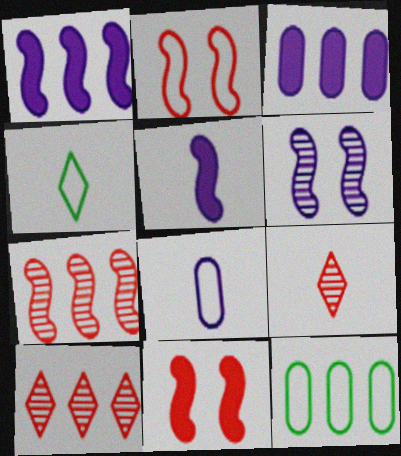[[1, 10, 12]]